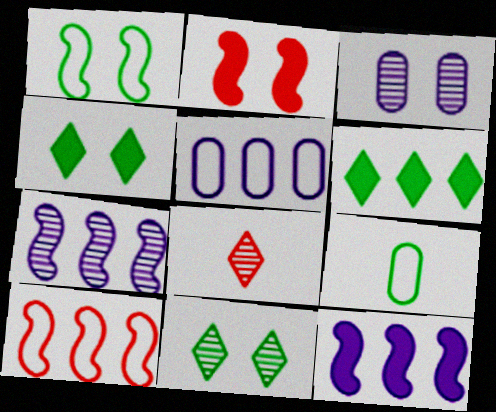[]